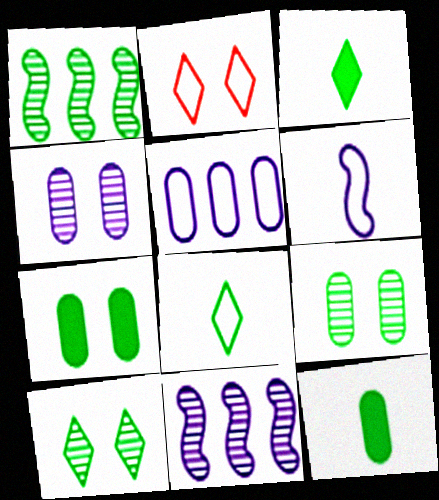[[1, 7, 8], 
[2, 11, 12]]